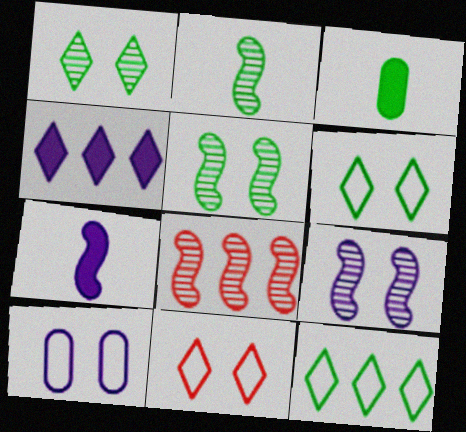[[2, 8, 9], 
[3, 5, 12]]